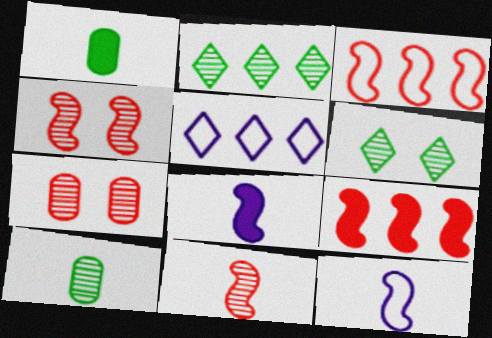[[1, 4, 5]]